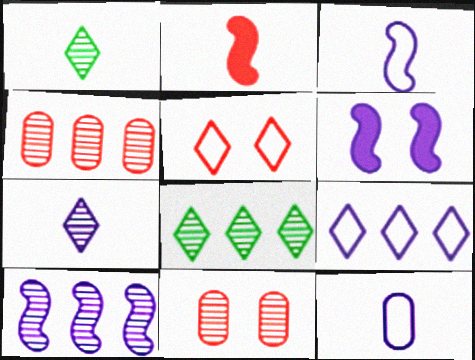[[1, 2, 12], 
[1, 10, 11], 
[2, 4, 5], 
[3, 6, 10], 
[4, 8, 10]]